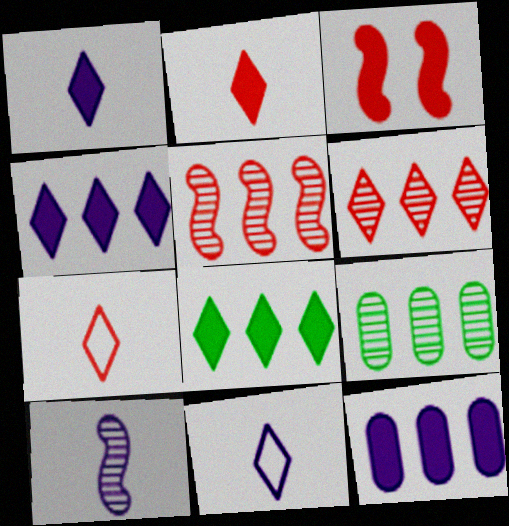[[3, 9, 11]]